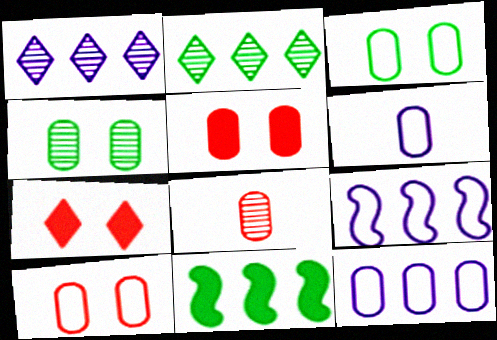[]